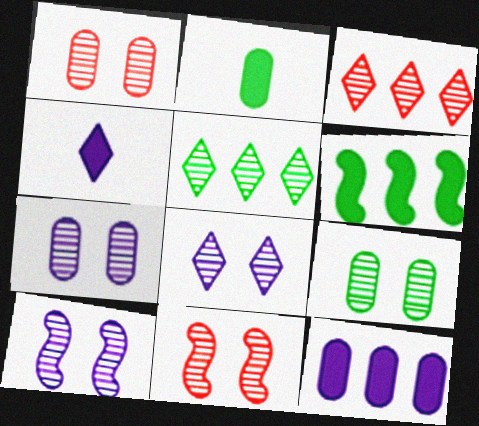[[1, 7, 9], 
[7, 8, 10], 
[8, 9, 11]]